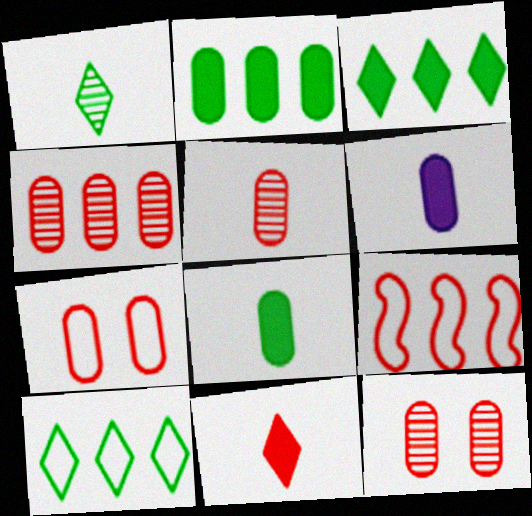[[4, 5, 12], 
[9, 11, 12]]